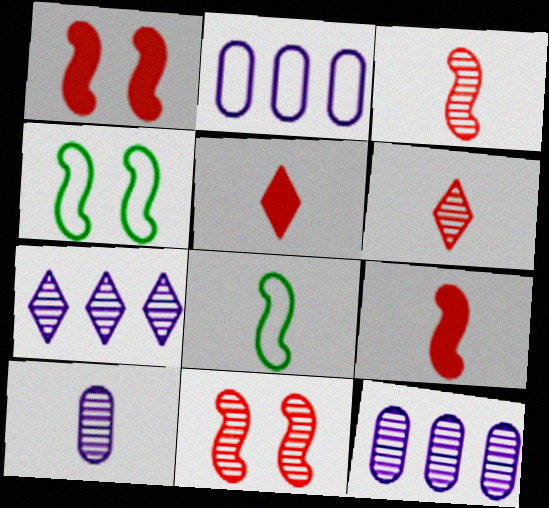[[4, 5, 12], 
[5, 8, 10]]